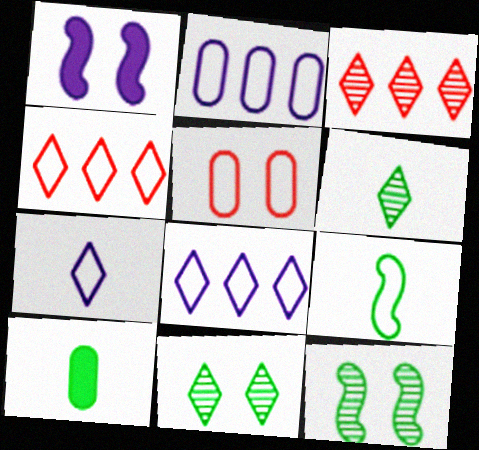[[1, 5, 11], 
[5, 8, 9], 
[6, 9, 10]]